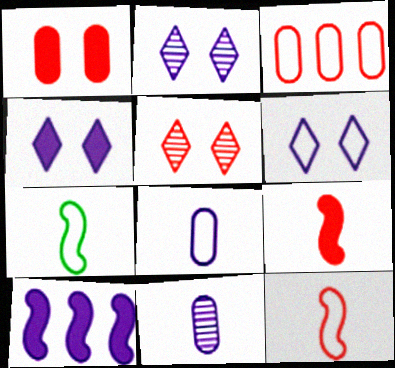[[2, 4, 6], 
[2, 8, 10], 
[3, 5, 9], 
[3, 6, 7], 
[6, 10, 11]]